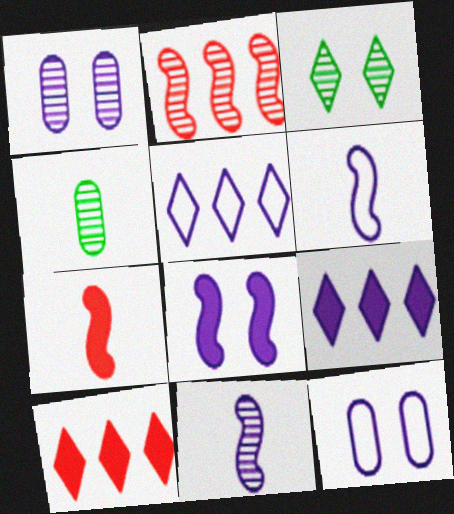[[1, 6, 9], 
[5, 6, 12], 
[9, 11, 12]]